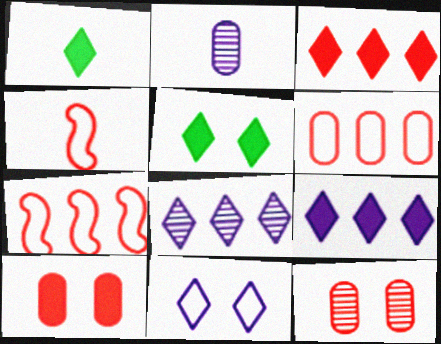[[1, 2, 4], 
[2, 5, 7], 
[3, 4, 12]]